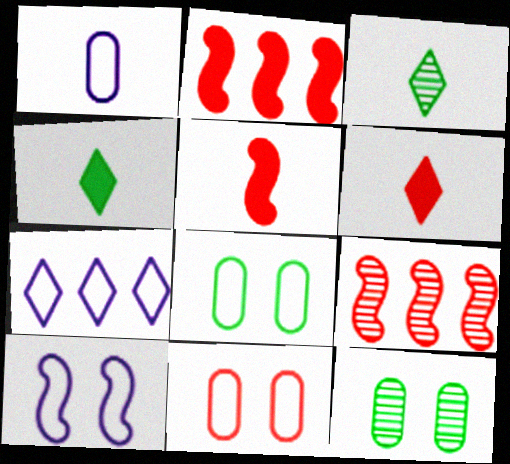[[1, 3, 5], 
[1, 7, 10], 
[5, 7, 12], 
[6, 9, 11]]